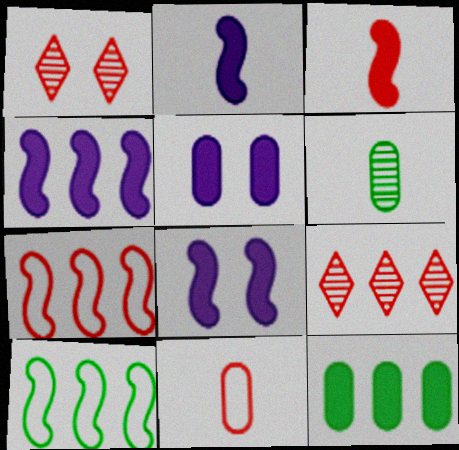[[2, 4, 8]]